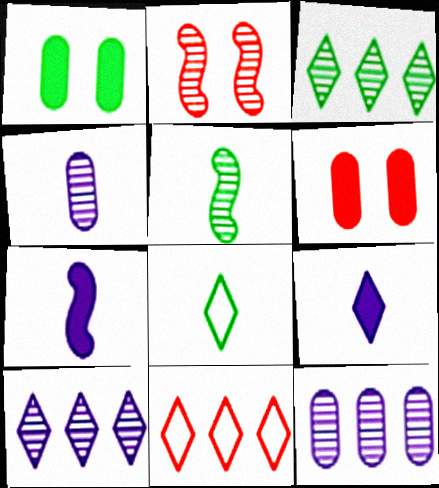[[2, 3, 4]]